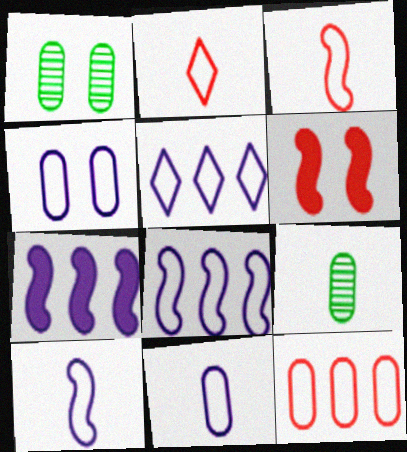[[1, 2, 7], 
[4, 5, 10], 
[5, 6, 9]]